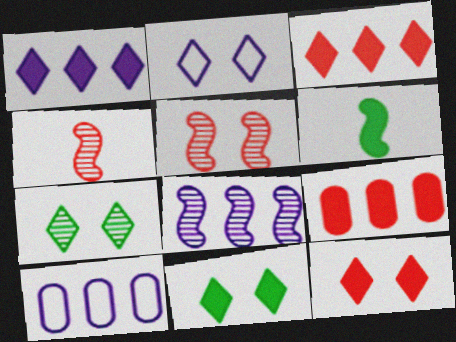[[1, 8, 10], 
[2, 7, 12], 
[4, 10, 11]]